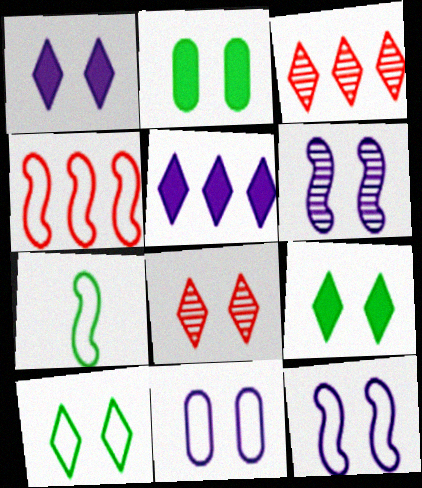[[1, 6, 11], 
[1, 8, 10], 
[2, 8, 12], 
[4, 7, 12]]